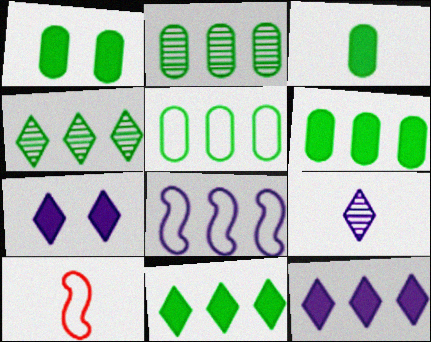[[1, 3, 6], 
[2, 5, 6], 
[2, 7, 10], 
[3, 9, 10]]